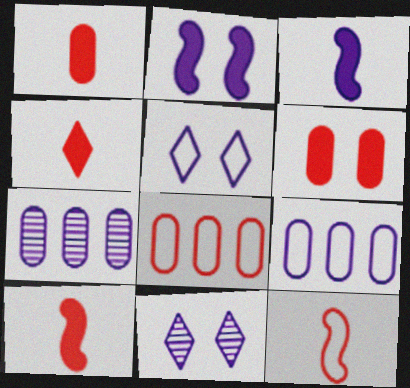[[1, 4, 10], 
[3, 5, 7], 
[3, 9, 11]]